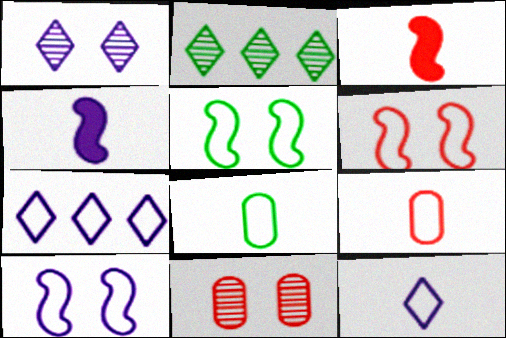[[5, 6, 10], 
[5, 7, 9], 
[6, 7, 8]]